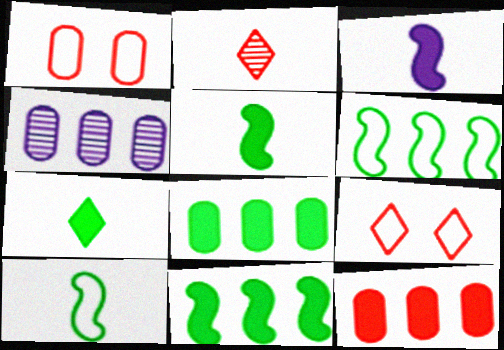[[4, 5, 9]]